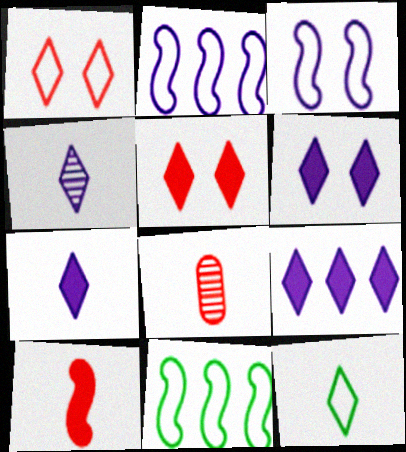[[6, 7, 9], 
[6, 8, 11]]